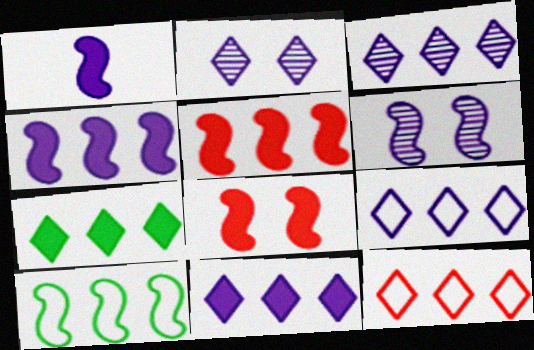[[3, 7, 12], 
[3, 9, 11]]